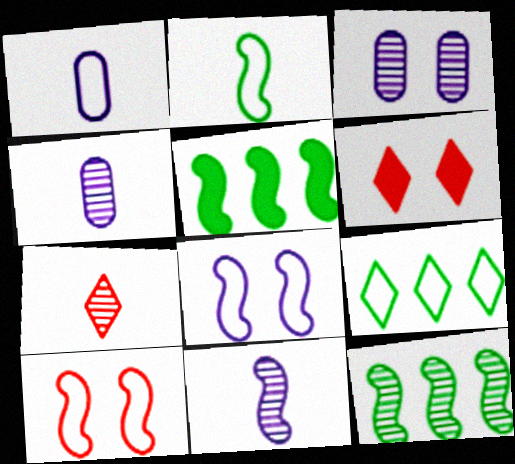[[1, 6, 12], 
[1, 9, 10], 
[3, 7, 12], 
[5, 10, 11]]